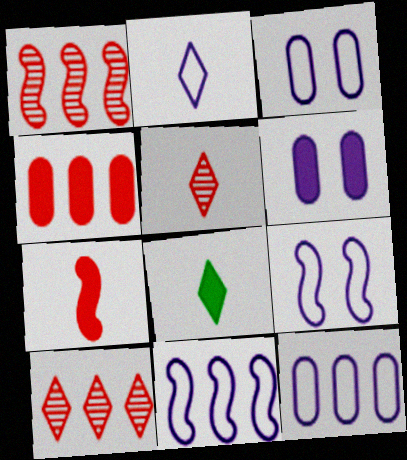[[1, 3, 8], 
[2, 3, 11], 
[2, 5, 8], 
[2, 9, 12]]